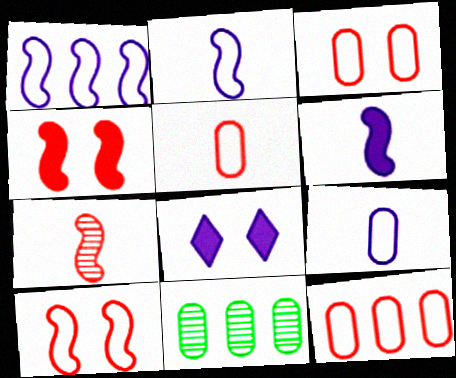[[3, 5, 12]]